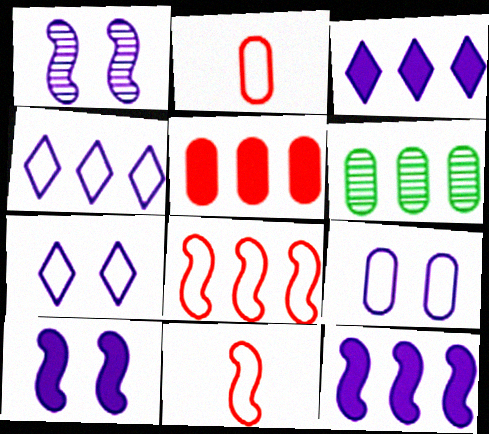[[3, 6, 8]]